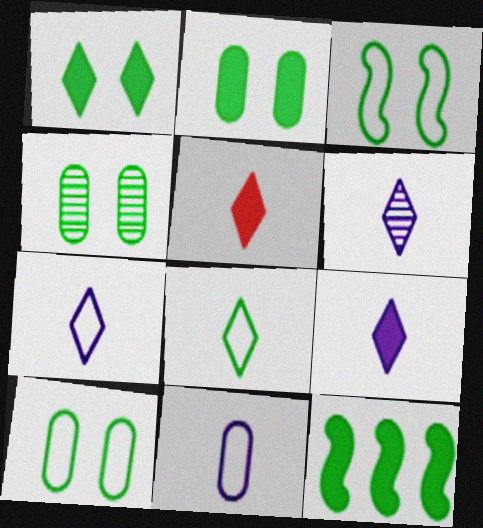[[1, 3, 4], 
[2, 4, 10], 
[4, 8, 12], 
[5, 6, 8], 
[6, 7, 9]]